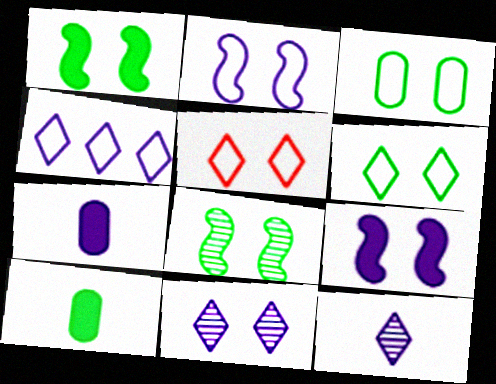[[2, 3, 5]]